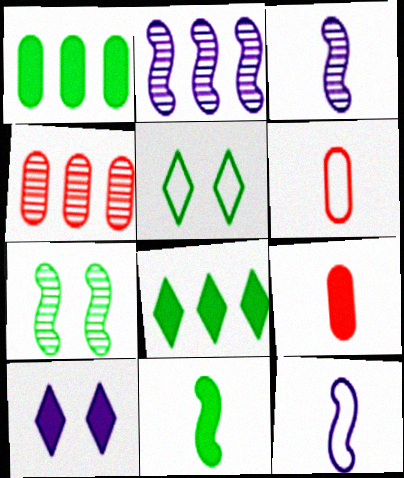[[2, 5, 9]]